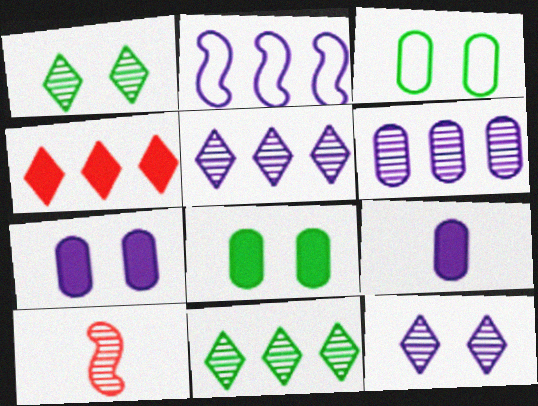[[1, 6, 10], 
[2, 9, 12]]